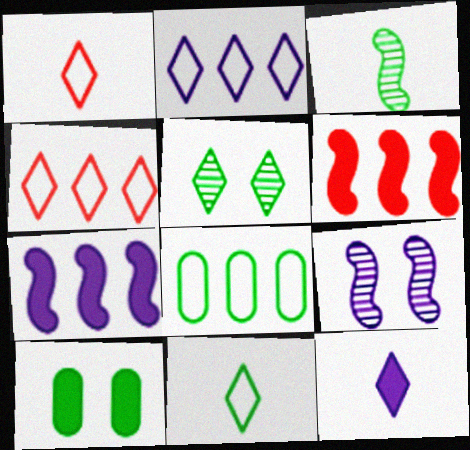[[4, 5, 12], 
[6, 10, 12]]